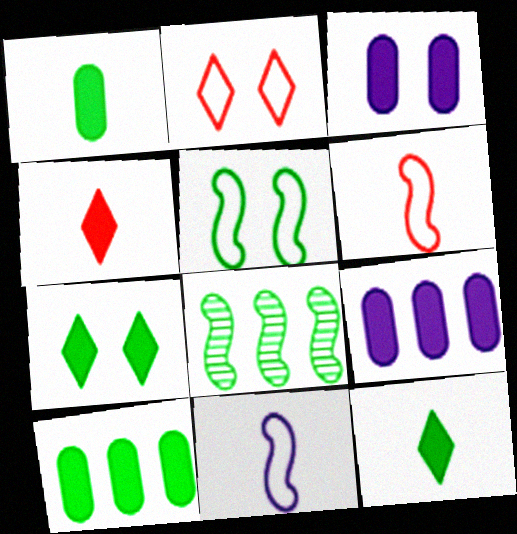[]